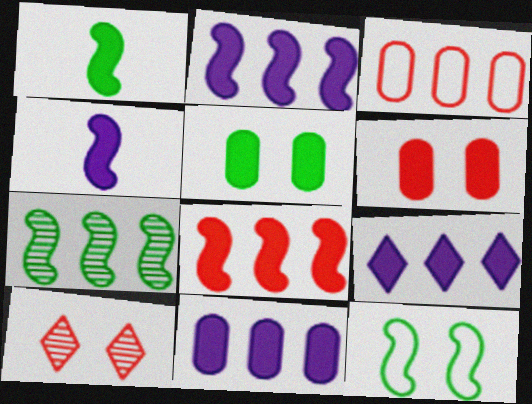[[1, 6, 9], 
[1, 7, 12], 
[2, 9, 11], 
[3, 7, 9]]